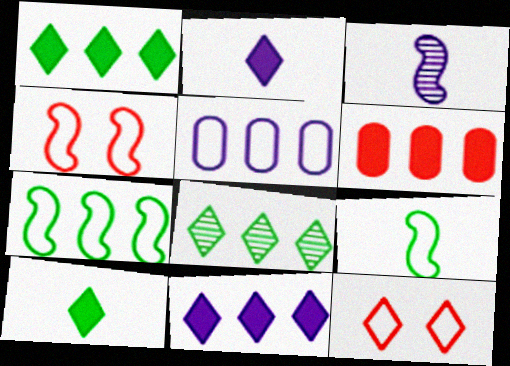[[2, 8, 12], 
[5, 9, 12]]